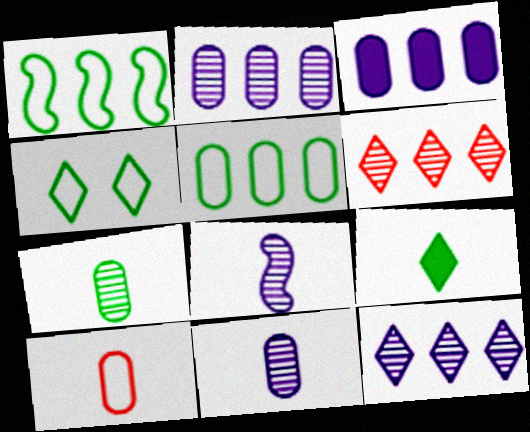[[1, 3, 6], 
[8, 9, 10]]